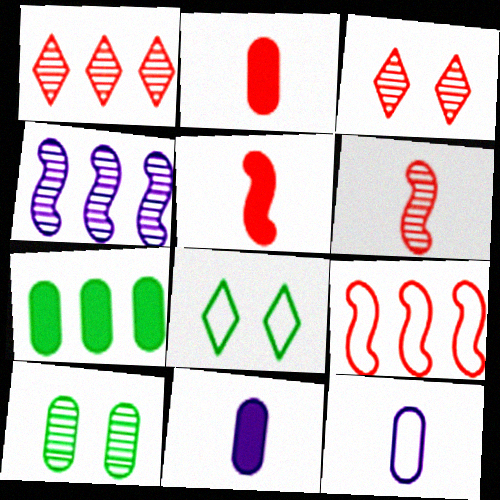[[2, 3, 9], 
[2, 4, 8], 
[8, 9, 12]]